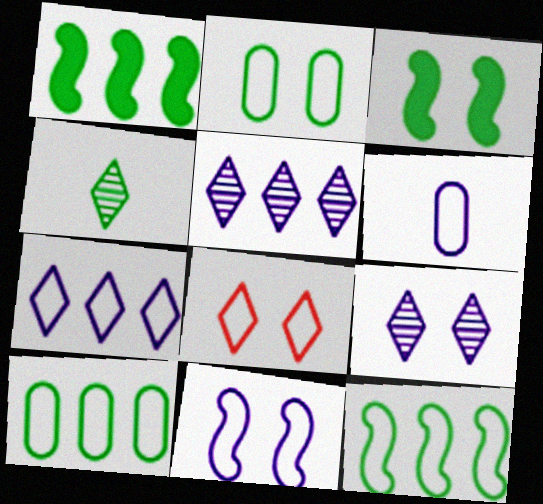[[1, 2, 4], 
[2, 8, 11], 
[3, 4, 10], 
[6, 7, 11], 
[6, 8, 12]]